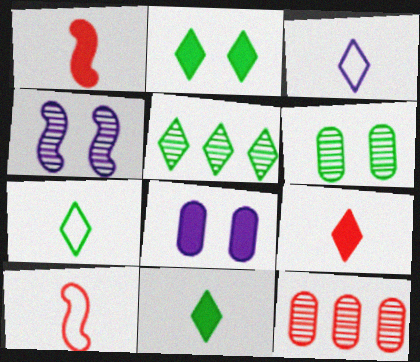[[2, 5, 7], 
[5, 8, 10]]